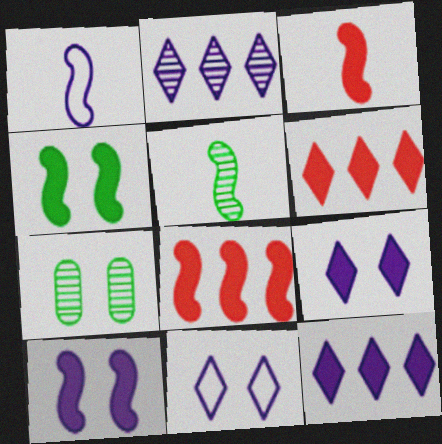[[1, 3, 5], 
[1, 6, 7]]